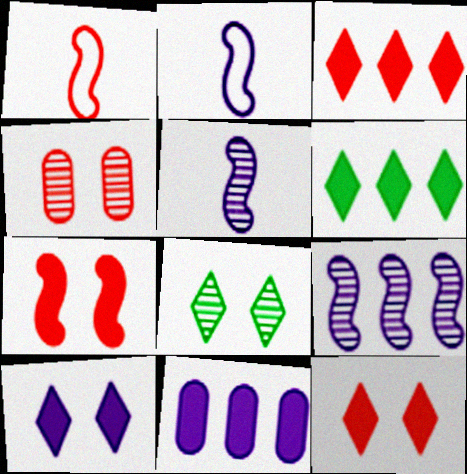[[1, 3, 4], 
[1, 8, 11], 
[2, 4, 6]]